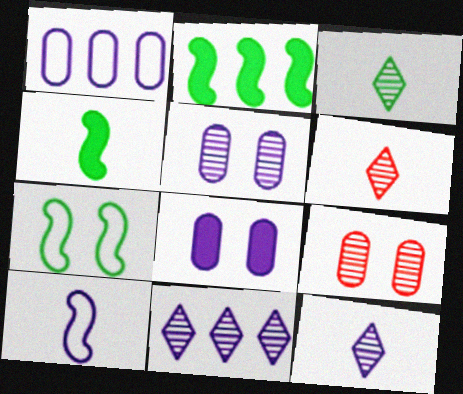[[3, 6, 12], 
[8, 10, 11]]